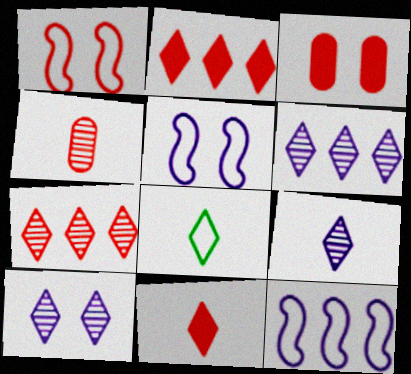[[1, 2, 4], 
[2, 8, 10], 
[6, 9, 10], 
[8, 9, 11]]